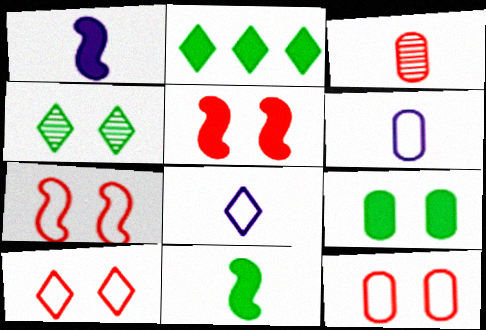[[2, 9, 11], 
[3, 8, 11], 
[7, 10, 12]]